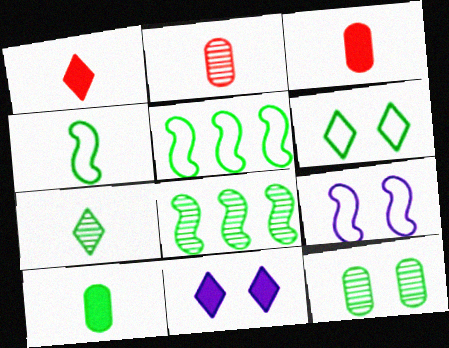[[2, 5, 11], 
[4, 7, 10], 
[6, 8, 10], 
[7, 8, 12]]